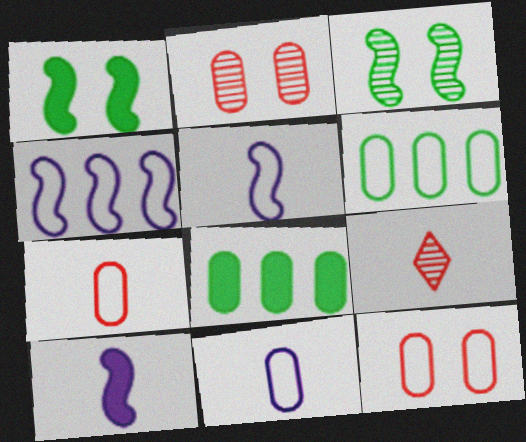[[2, 8, 11], 
[6, 11, 12]]